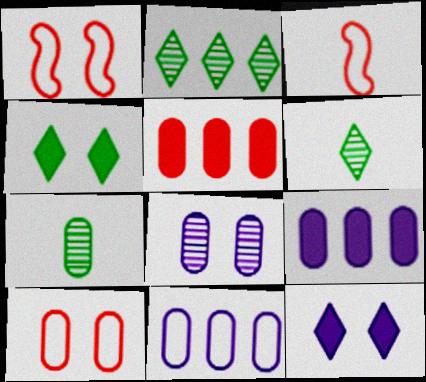[[1, 4, 8], 
[1, 6, 9], 
[7, 9, 10]]